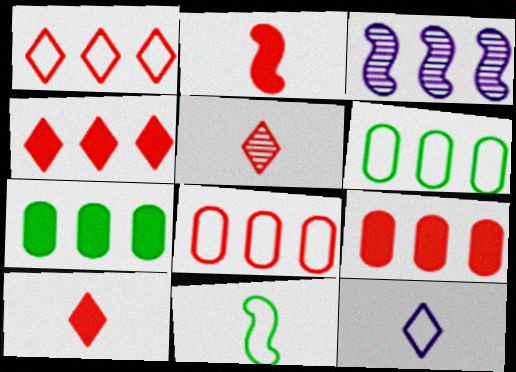[[1, 3, 7], 
[3, 4, 6]]